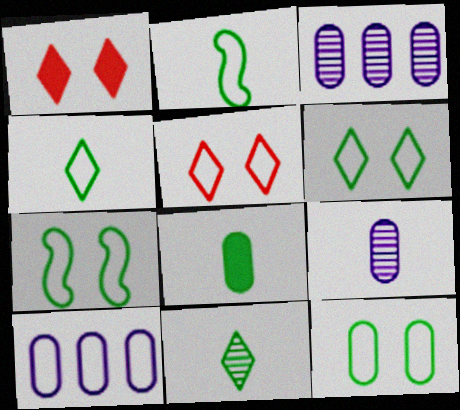[[1, 2, 3], 
[2, 5, 10], 
[2, 8, 11], 
[6, 7, 12]]